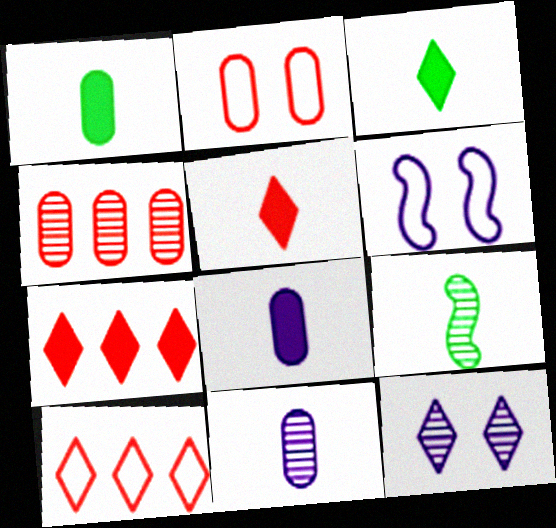[[3, 4, 6], 
[3, 10, 12], 
[4, 9, 12]]